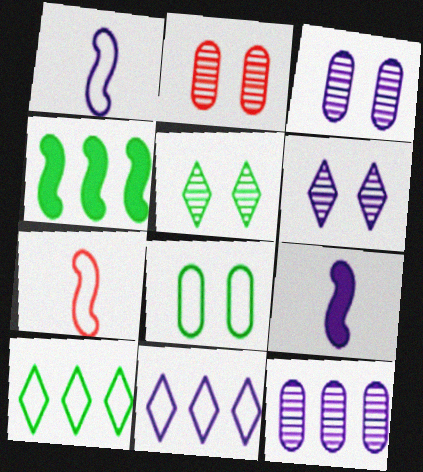[[2, 9, 10], 
[3, 9, 11], 
[7, 8, 11]]